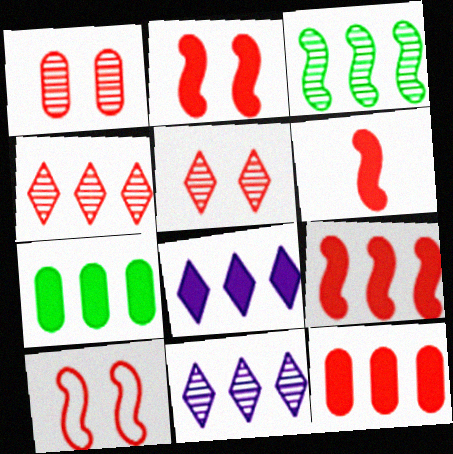[[2, 6, 9], 
[7, 8, 9]]